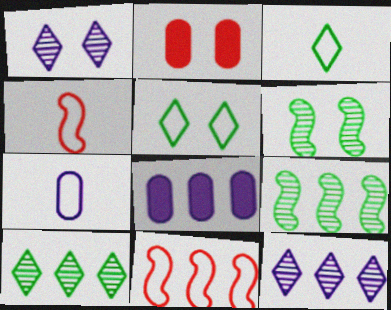[[3, 4, 7], 
[5, 7, 11], 
[8, 10, 11]]